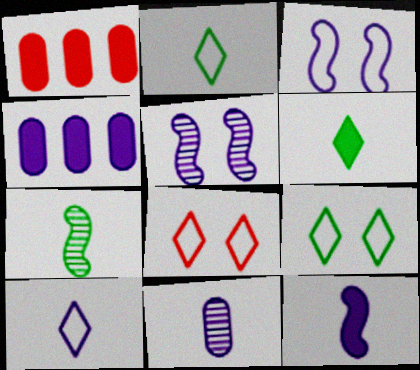[[1, 2, 5], 
[4, 5, 10], 
[4, 7, 8], 
[10, 11, 12]]